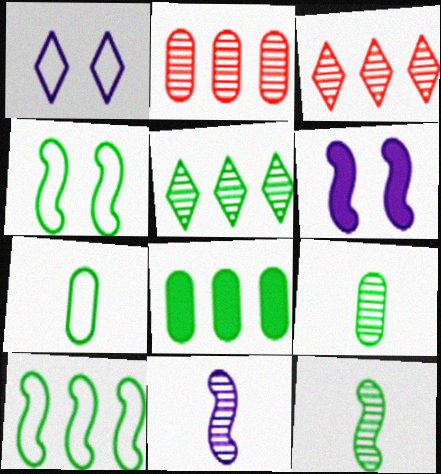[[3, 6, 7], 
[5, 8, 10]]